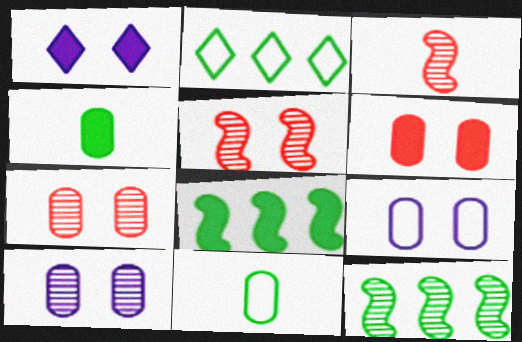[]